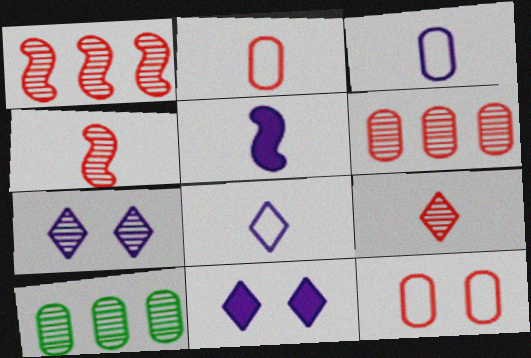[[4, 7, 10]]